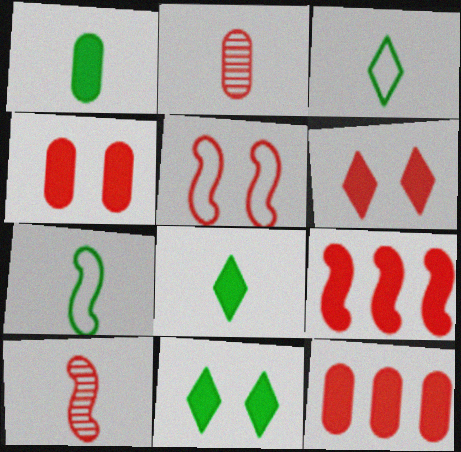[[5, 9, 10]]